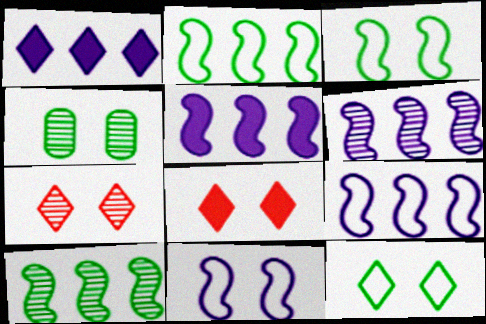[[4, 8, 11], 
[5, 6, 9]]